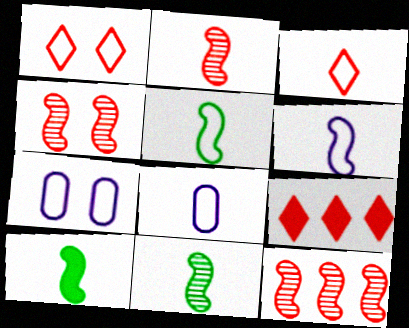[[2, 4, 12], 
[2, 6, 10], 
[3, 5, 8], 
[5, 10, 11], 
[7, 9, 11]]